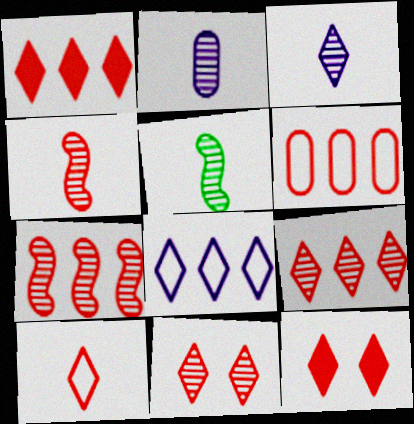[[1, 6, 7], 
[1, 10, 11], 
[4, 6, 12], 
[9, 10, 12]]